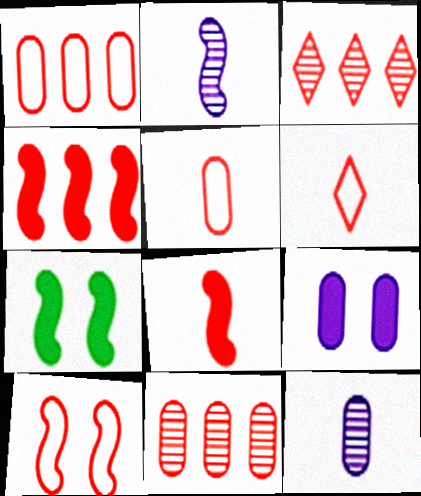[[1, 3, 4], 
[1, 6, 10]]